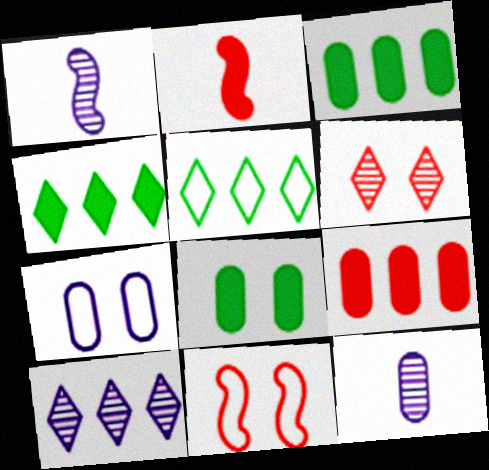[[4, 11, 12]]